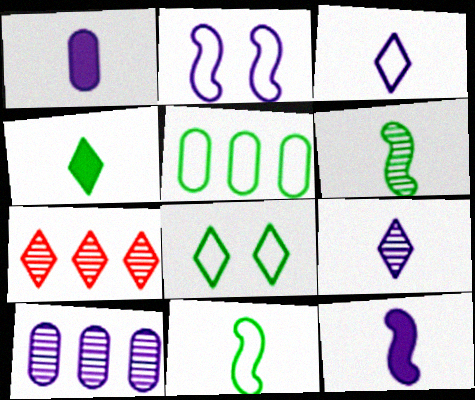[[5, 8, 11]]